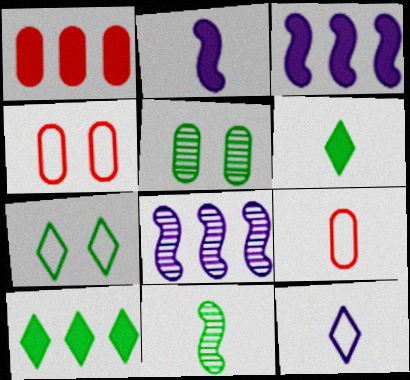[[1, 3, 10], 
[4, 6, 8]]